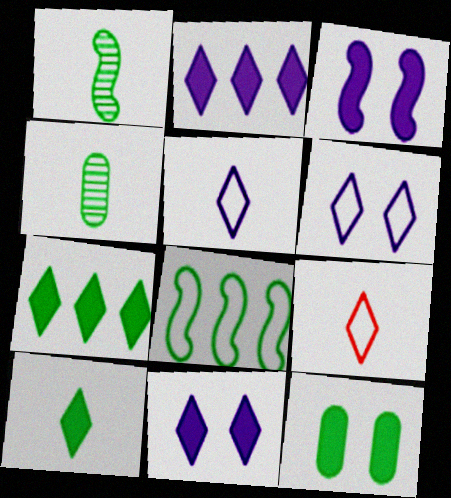[]